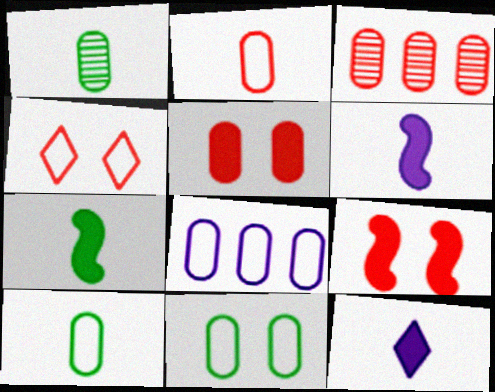[[1, 5, 8], 
[2, 3, 5], 
[2, 8, 11]]